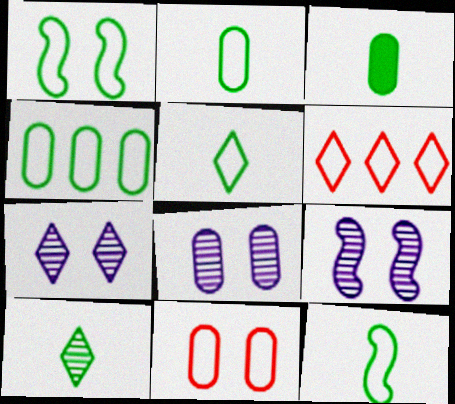[[1, 4, 5], 
[2, 5, 12], 
[3, 6, 9], 
[3, 10, 12], 
[7, 8, 9]]